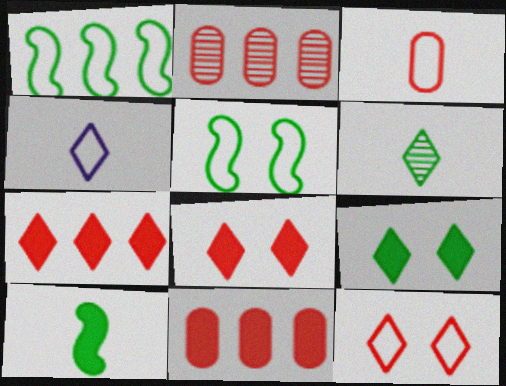[]